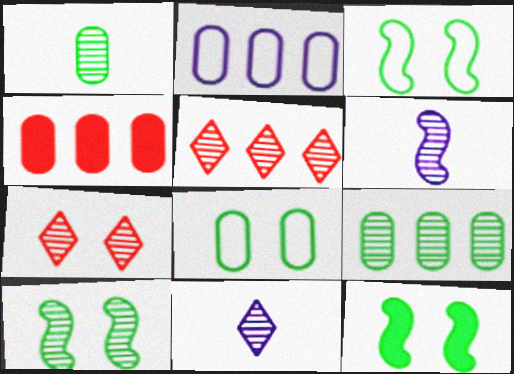[[2, 4, 9], 
[3, 4, 11], 
[3, 10, 12], 
[6, 7, 9]]